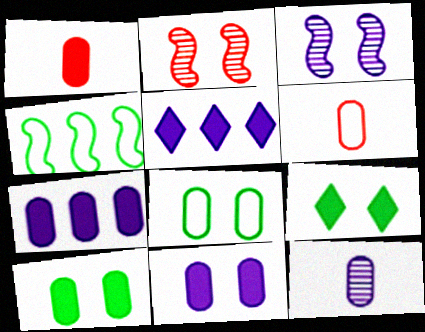[[1, 7, 10]]